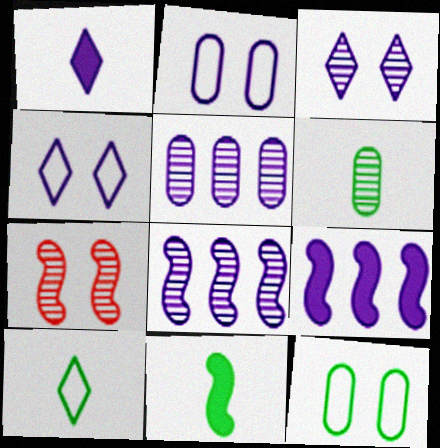[[1, 2, 8], 
[6, 10, 11]]